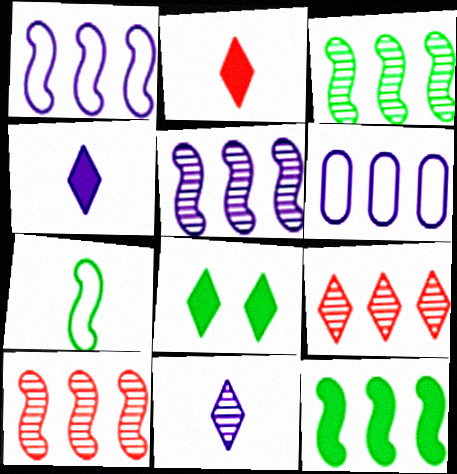[[1, 10, 12], 
[3, 5, 10], 
[6, 9, 12]]